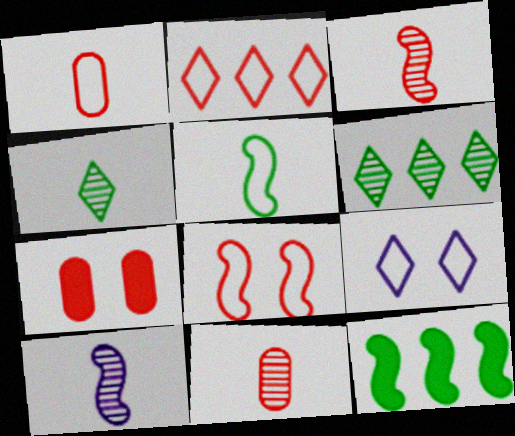[[1, 2, 8], 
[2, 3, 7], 
[4, 10, 11], 
[8, 10, 12], 
[9, 11, 12]]